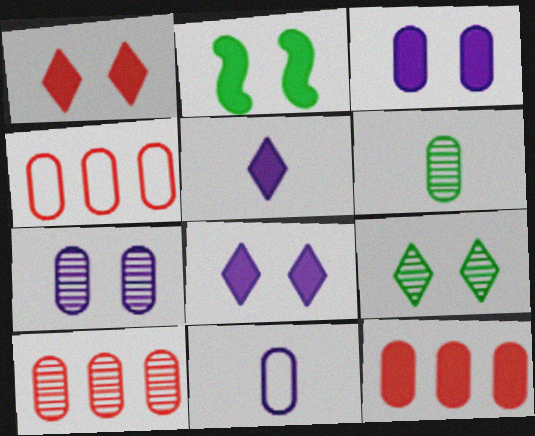[[1, 2, 3], 
[2, 5, 12], 
[3, 4, 6], 
[4, 10, 12], 
[6, 7, 10]]